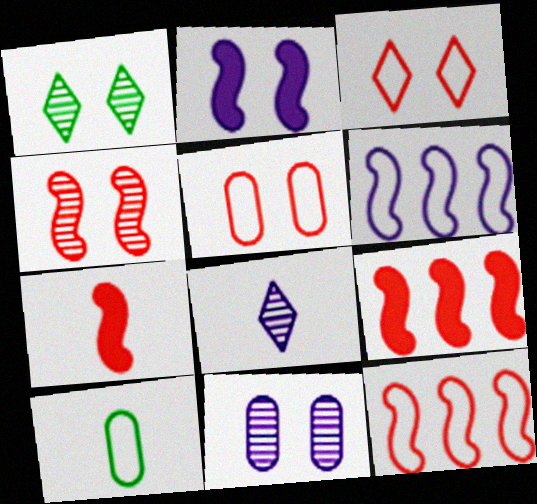[[1, 2, 5], 
[1, 4, 11], 
[3, 6, 10], 
[4, 7, 12], 
[7, 8, 10]]